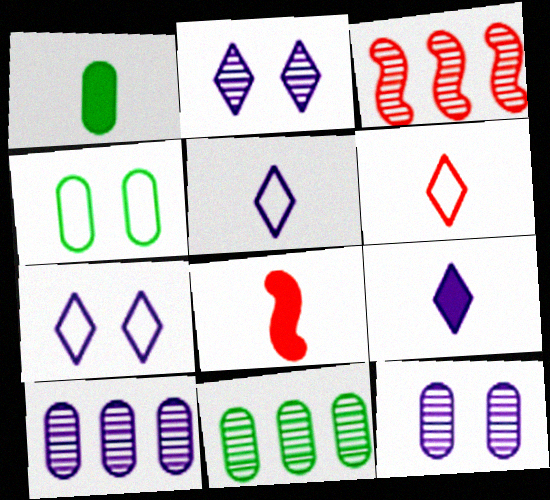[[1, 3, 7], 
[1, 4, 11], 
[1, 8, 9], 
[3, 4, 9], 
[7, 8, 11]]